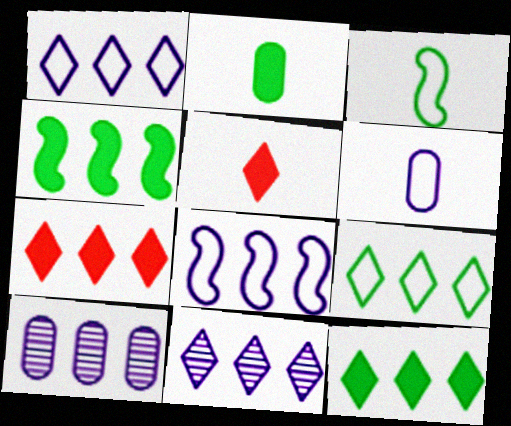[[7, 9, 11]]